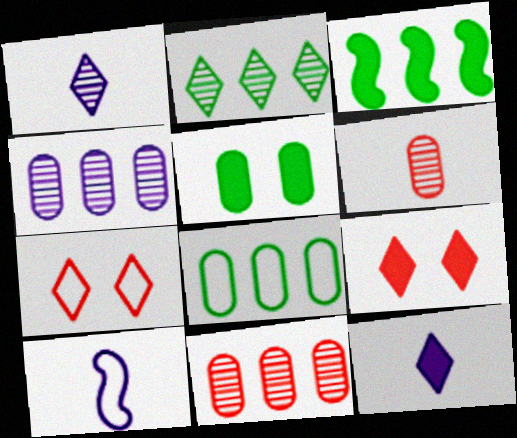[[2, 3, 8], 
[2, 7, 12], 
[7, 8, 10]]